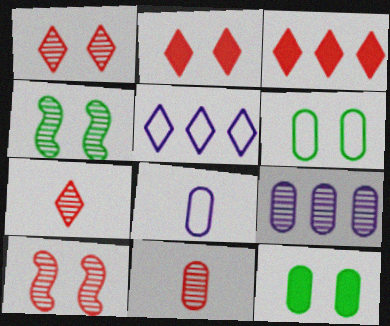[[3, 4, 8], 
[4, 7, 9]]